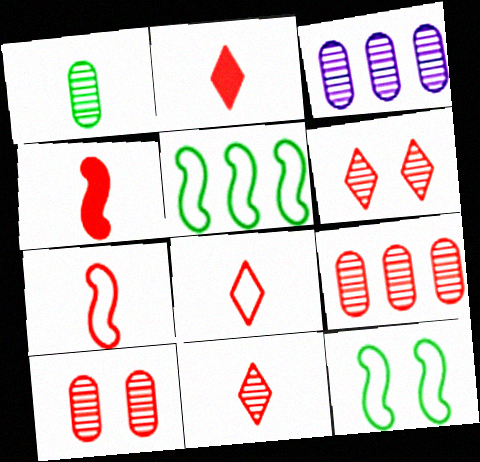[[1, 3, 10], 
[2, 3, 12], 
[2, 8, 11]]